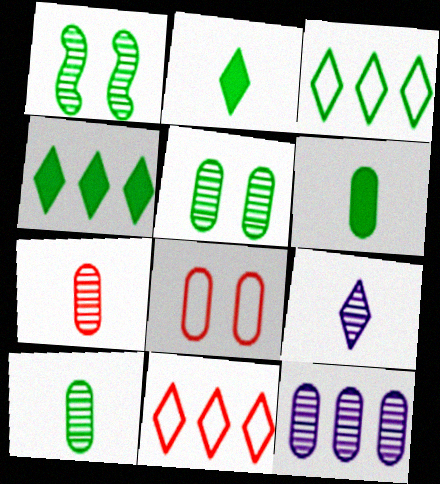[[1, 3, 6], 
[5, 7, 12], 
[6, 8, 12]]